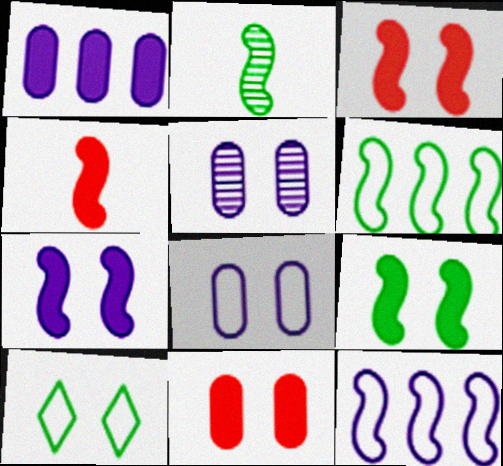[[2, 3, 12], 
[2, 6, 9], 
[3, 5, 10], 
[3, 7, 9]]